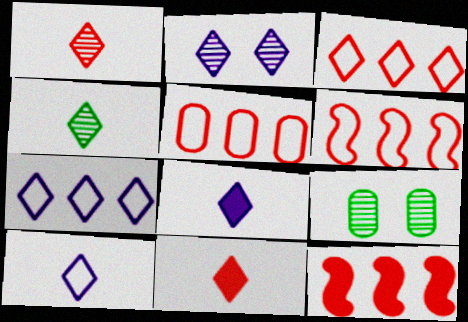[[2, 7, 8], 
[3, 5, 6], 
[4, 10, 11], 
[6, 8, 9], 
[9, 10, 12]]